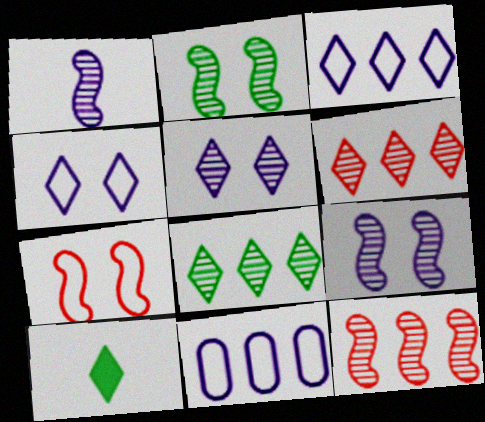[[1, 2, 12], 
[4, 6, 10]]